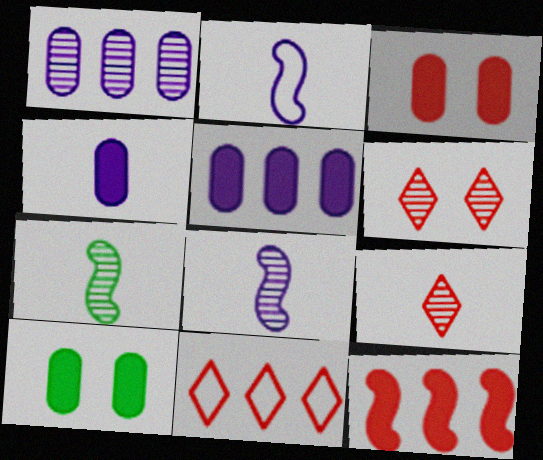[[1, 6, 7], 
[8, 10, 11]]